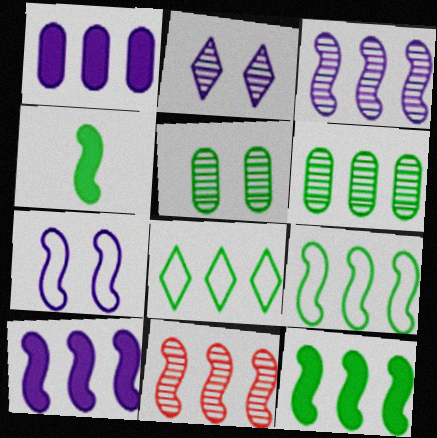[[1, 8, 11], 
[4, 5, 8], 
[4, 7, 11], 
[6, 8, 12], 
[9, 10, 11]]